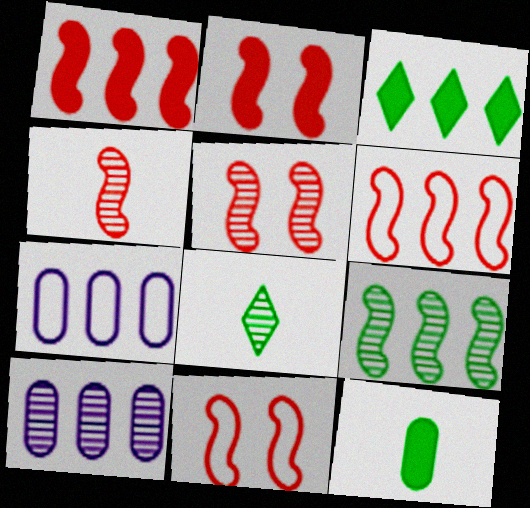[[1, 4, 11], 
[2, 4, 6], 
[2, 5, 11], 
[2, 7, 8], 
[3, 6, 10], 
[5, 8, 10]]